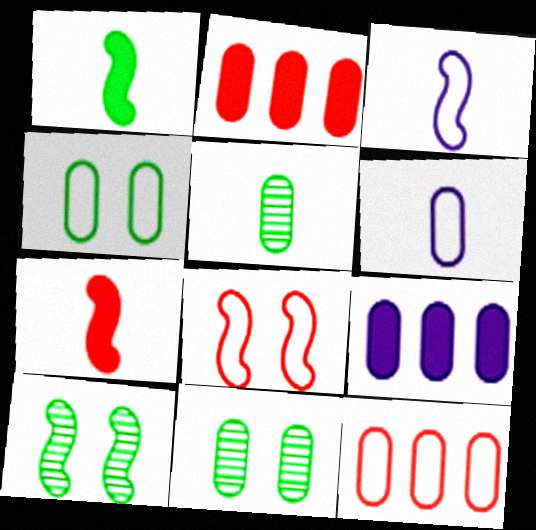[[2, 6, 11], 
[4, 6, 12]]